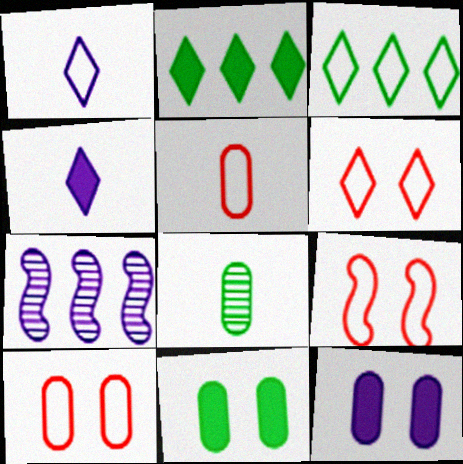[[1, 3, 6], 
[1, 7, 12], 
[6, 9, 10]]